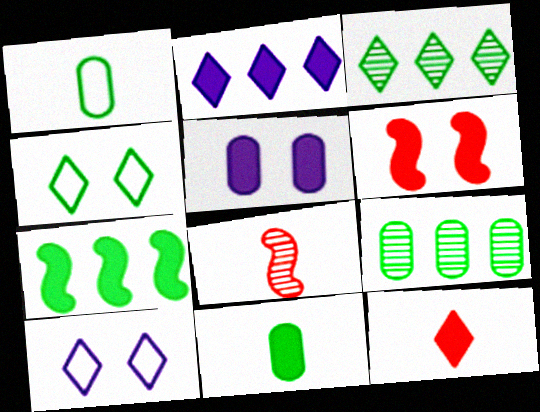[[2, 6, 11], 
[3, 10, 12], 
[5, 7, 12]]